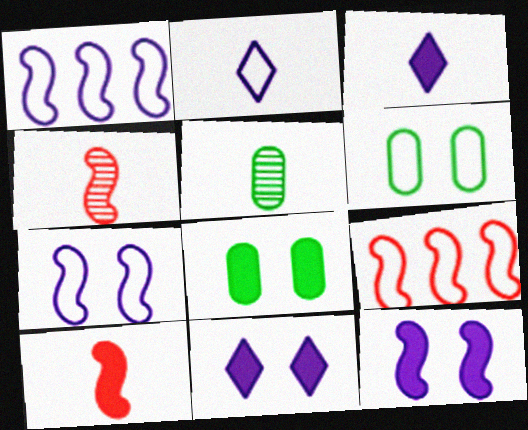[[2, 5, 10], 
[2, 6, 9], 
[5, 9, 11]]